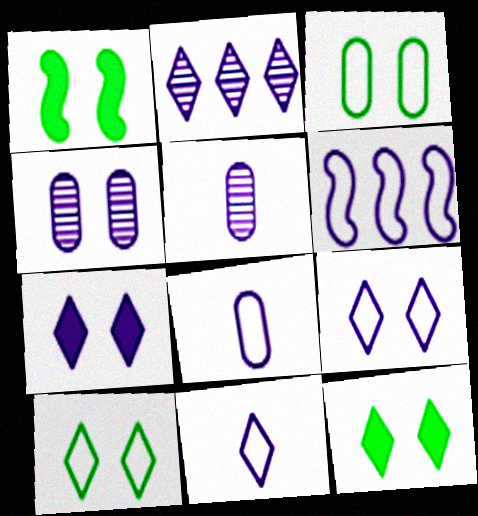[[2, 7, 11], 
[5, 6, 7], 
[6, 8, 9]]